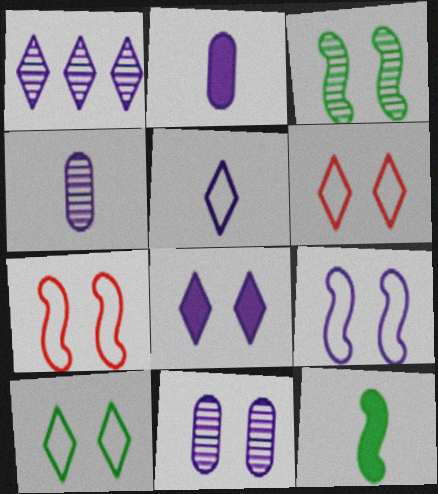[[1, 2, 9], 
[1, 5, 8], 
[8, 9, 11]]